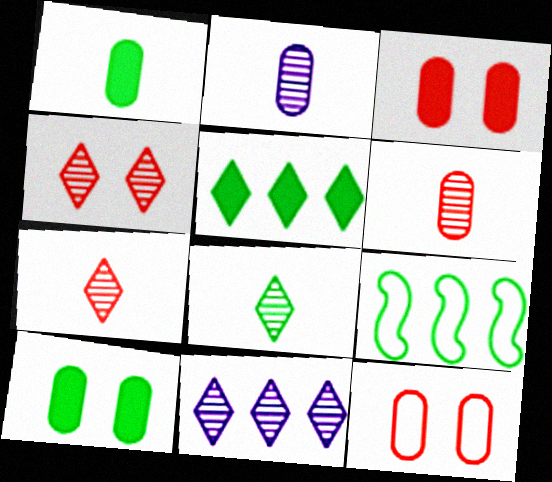[[4, 8, 11], 
[8, 9, 10]]